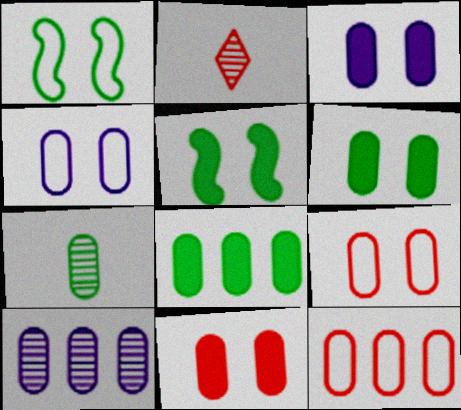[[3, 6, 11], 
[3, 7, 12], 
[8, 10, 12]]